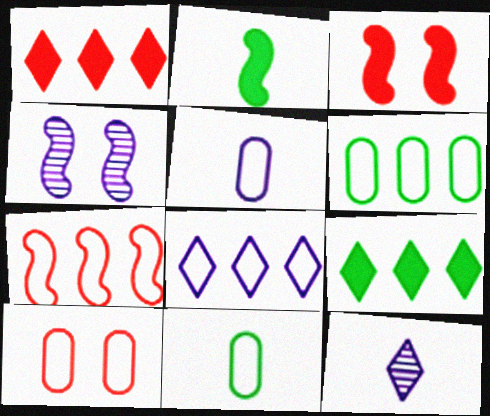[[1, 4, 11], 
[2, 4, 7], 
[3, 6, 12], 
[5, 6, 10], 
[6, 7, 8]]